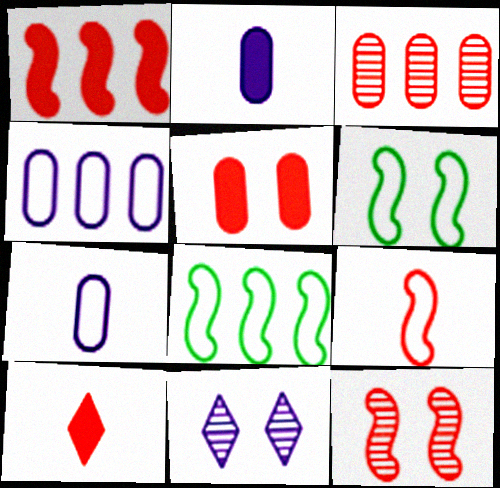[[1, 5, 10], 
[1, 9, 12], 
[5, 6, 11]]